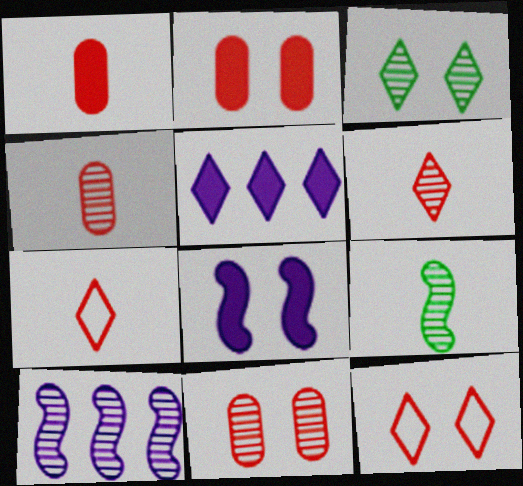[[3, 4, 10], 
[3, 5, 7]]